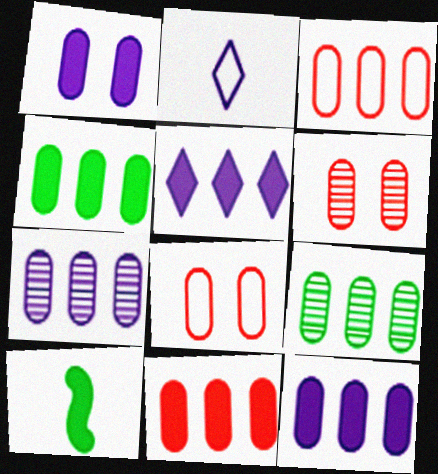[[3, 4, 7], 
[3, 9, 12], 
[4, 11, 12]]